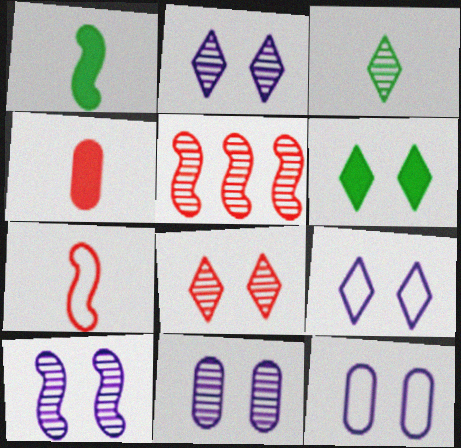[[2, 10, 11], 
[3, 5, 11], 
[6, 8, 9]]